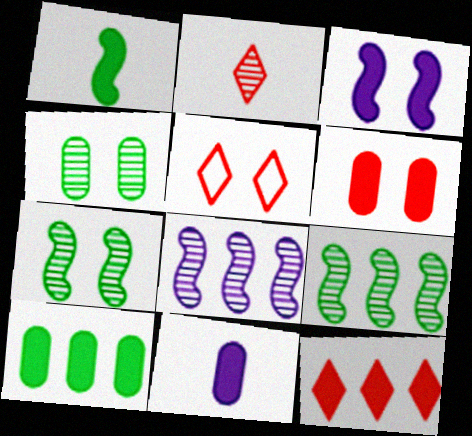[[2, 4, 8], 
[2, 5, 12], 
[3, 4, 5], 
[5, 9, 11], 
[6, 10, 11]]